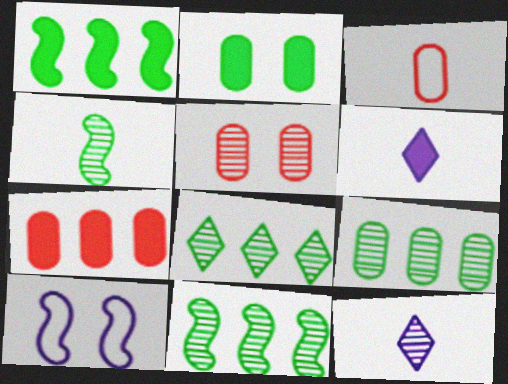[[3, 4, 6], 
[3, 5, 7], 
[5, 11, 12], 
[8, 9, 11]]